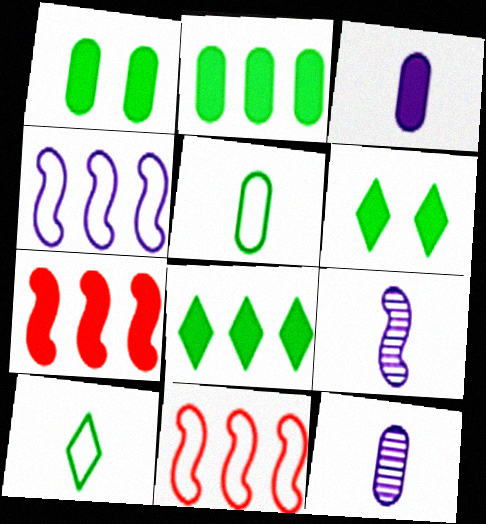[[3, 6, 7], 
[6, 11, 12]]